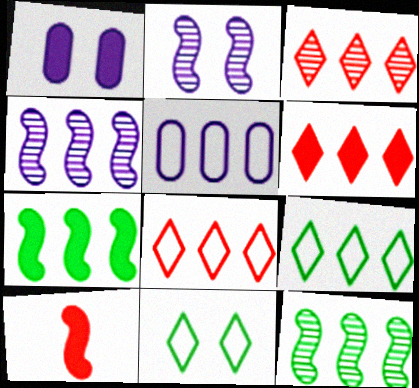[[3, 5, 7], 
[3, 6, 8], 
[5, 6, 12]]